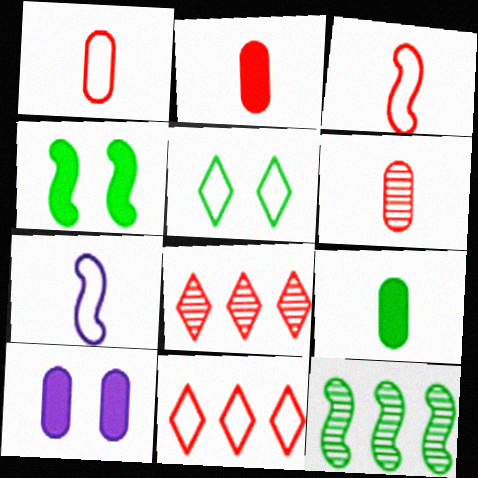[[1, 2, 6], 
[5, 9, 12]]